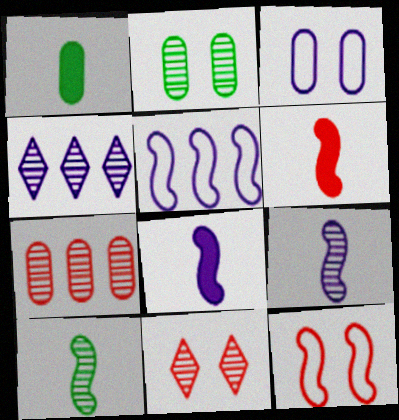[[1, 3, 7], 
[1, 4, 12], 
[1, 5, 11], 
[3, 4, 8]]